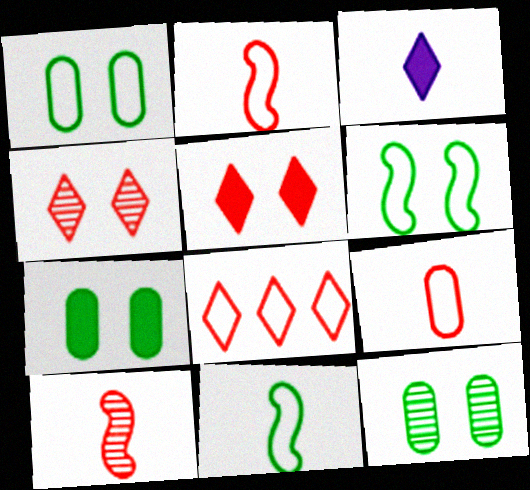[[1, 7, 12]]